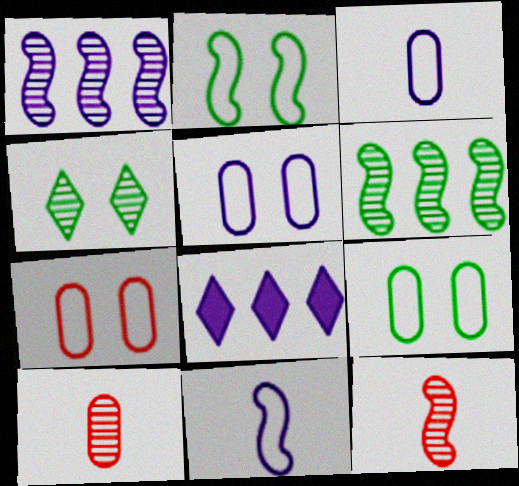[[1, 4, 10], 
[2, 8, 10], 
[5, 7, 9], 
[8, 9, 12]]